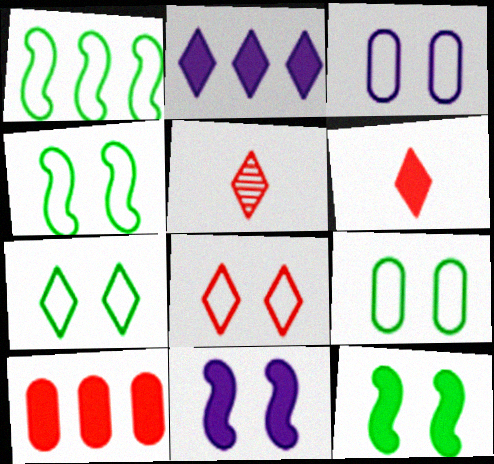[[2, 5, 7], 
[3, 4, 8], 
[4, 7, 9]]